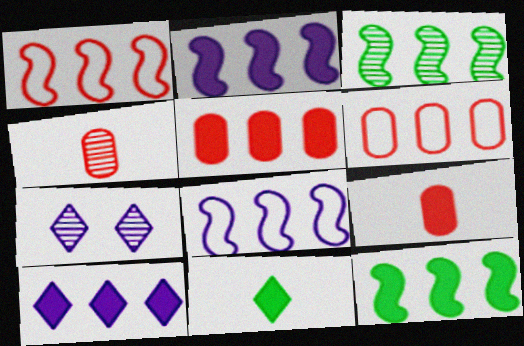[[1, 2, 3], 
[3, 4, 7], 
[3, 6, 10], 
[5, 10, 12]]